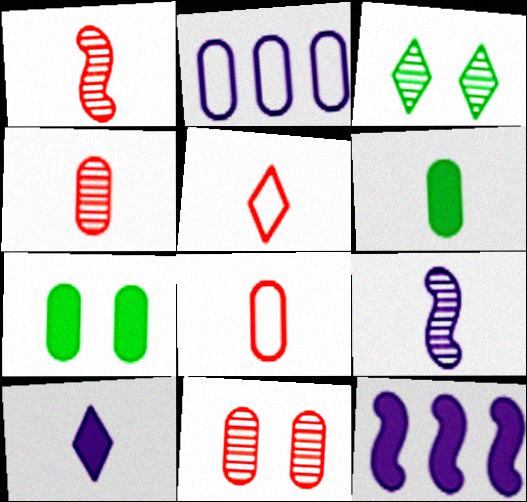[[2, 4, 7], 
[2, 6, 11], 
[3, 8, 12], 
[5, 6, 9]]